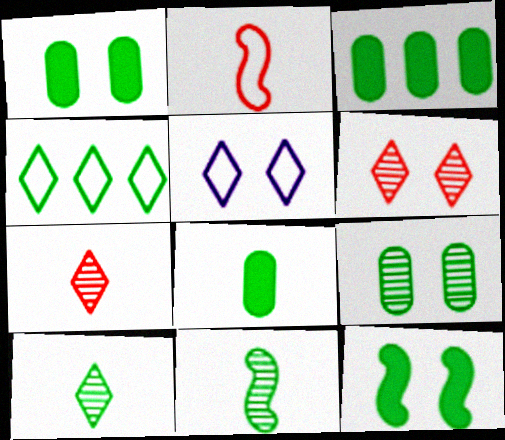[[1, 3, 8], 
[1, 4, 11]]